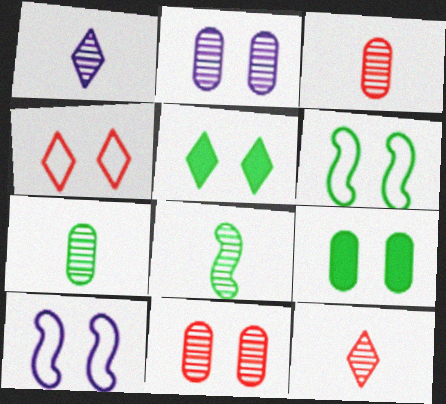[[1, 3, 8], 
[5, 10, 11]]